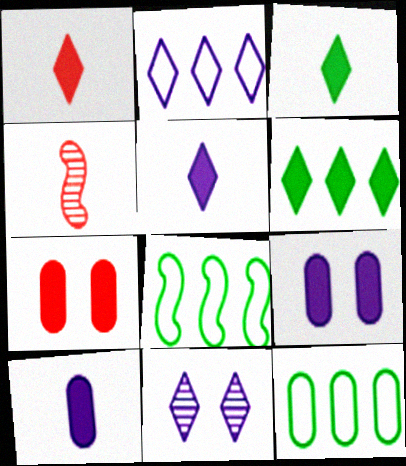[[1, 3, 5], 
[2, 5, 11]]